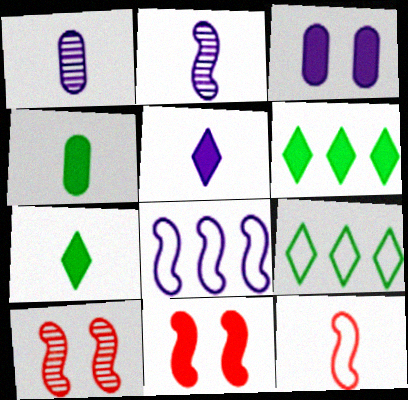[[1, 7, 12], 
[1, 9, 11]]